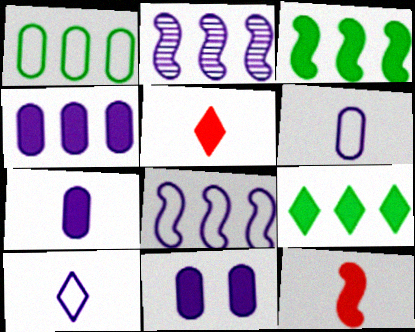[[2, 10, 11], 
[3, 5, 11], 
[4, 7, 11], 
[9, 11, 12]]